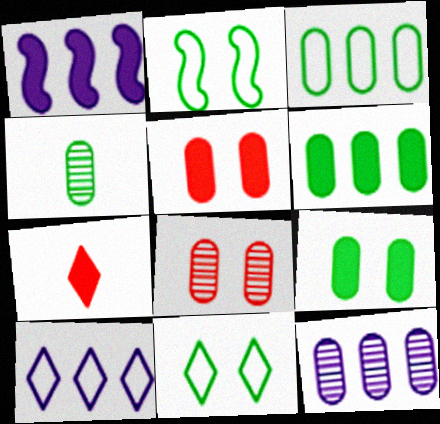[[1, 7, 9], 
[1, 10, 12], 
[2, 7, 12], 
[3, 4, 9], 
[4, 8, 12]]